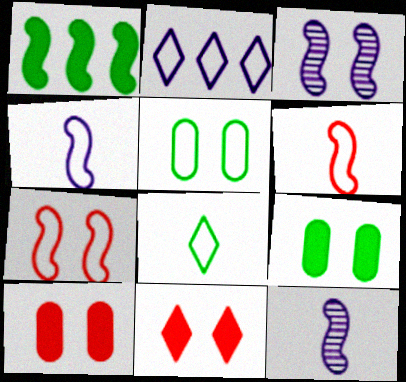[[1, 3, 6], 
[1, 7, 12], 
[2, 5, 6], 
[3, 5, 11]]